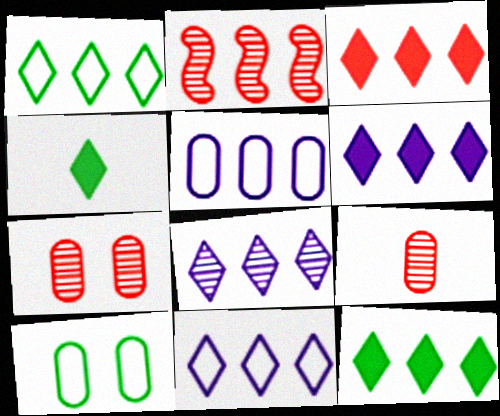[[1, 3, 8], 
[2, 5, 12], 
[3, 6, 12], 
[6, 8, 11]]